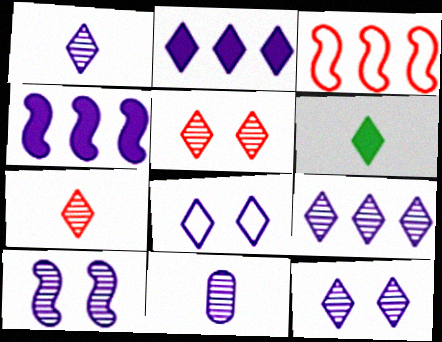[[1, 2, 8], 
[1, 9, 12], 
[4, 8, 11], 
[9, 10, 11]]